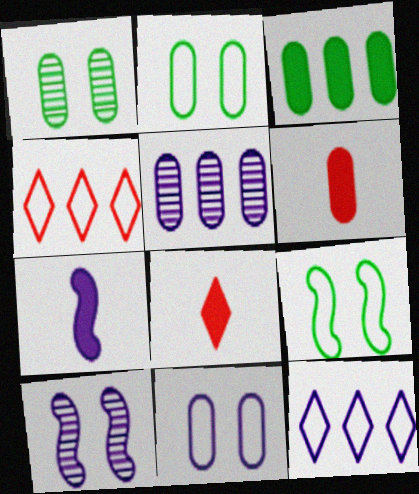[[1, 4, 7], 
[2, 5, 6], 
[5, 8, 9]]